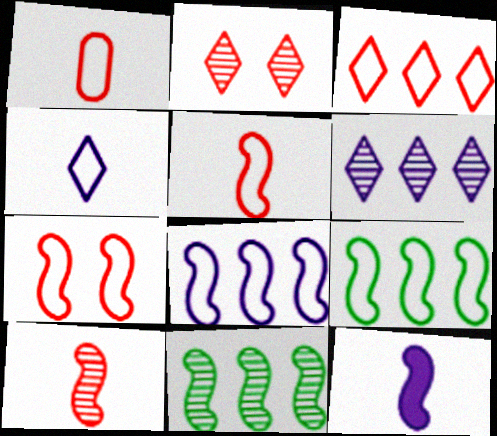[[1, 3, 7], 
[7, 11, 12]]